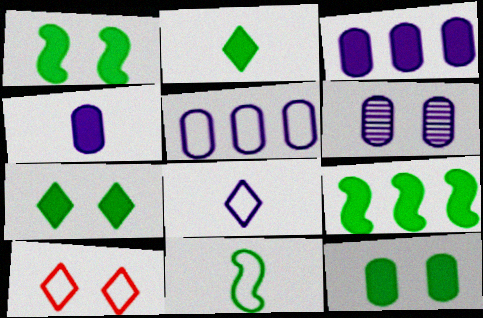[[1, 6, 10], 
[1, 7, 12], 
[2, 9, 12], 
[4, 5, 6], 
[5, 10, 11]]